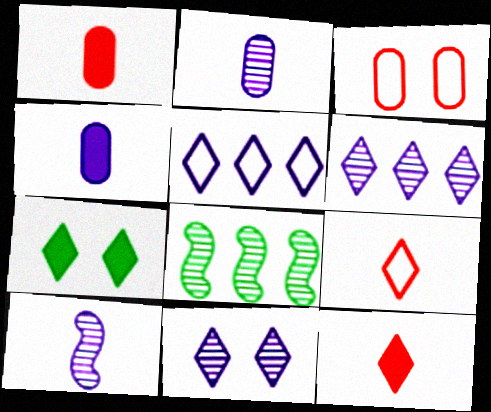[[6, 7, 9]]